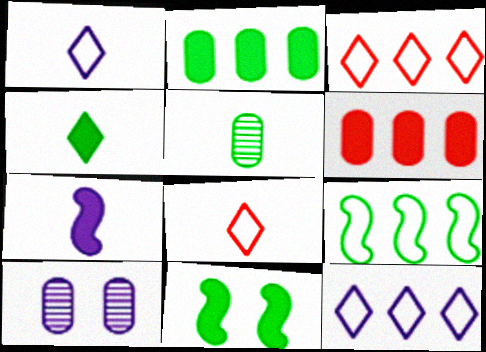[[2, 4, 11], 
[5, 7, 8], 
[7, 10, 12]]